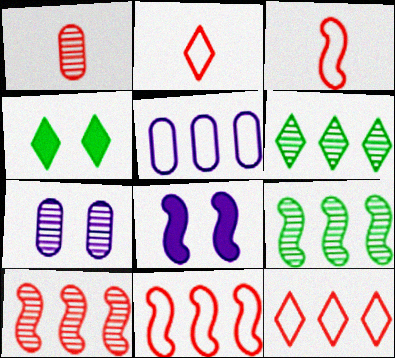[[3, 8, 9]]